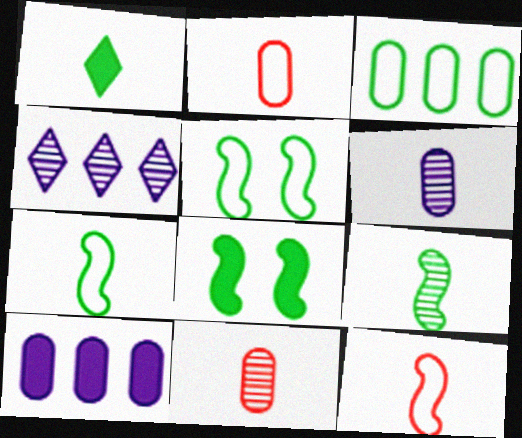[[1, 6, 12], 
[2, 4, 8]]